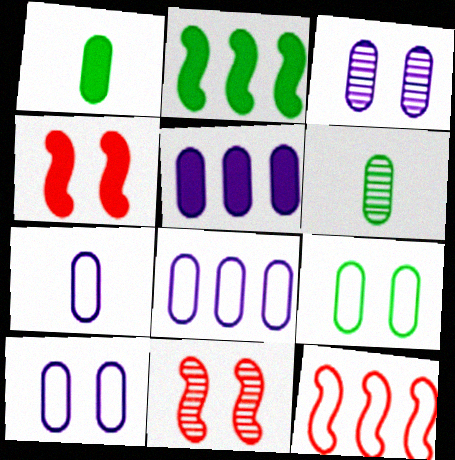[[3, 5, 7], 
[7, 8, 10]]